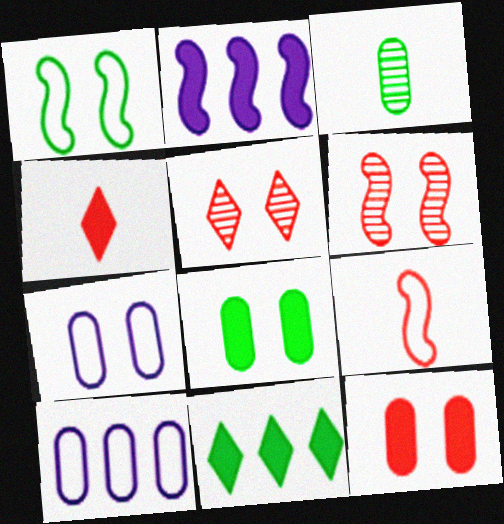[[1, 3, 11], 
[2, 4, 8], 
[3, 10, 12]]